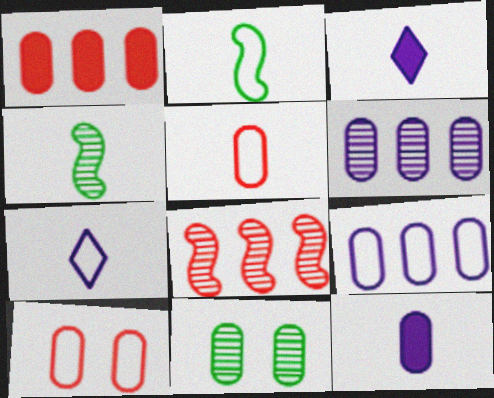[[2, 5, 7], 
[3, 4, 5]]